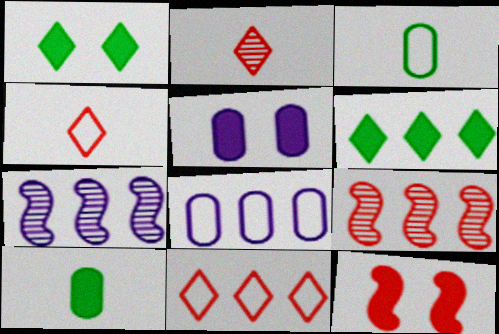[[1, 5, 12], 
[6, 8, 9]]